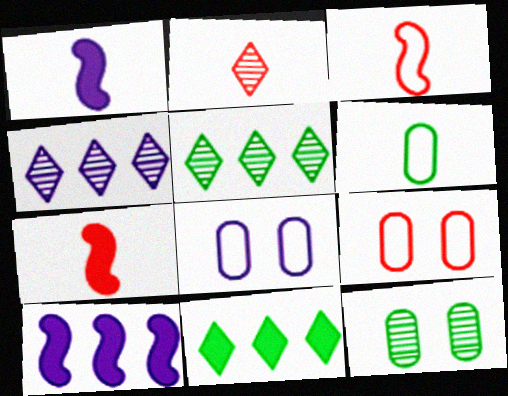[[1, 2, 6], 
[1, 4, 8], 
[1, 5, 9], 
[5, 7, 8]]